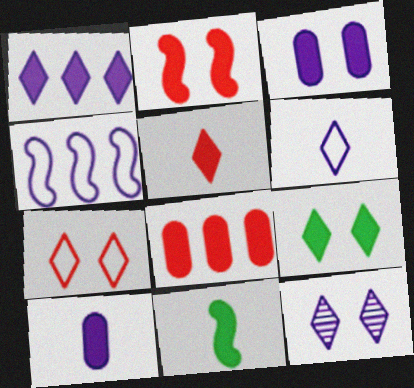[[1, 5, 9], 
[1, 6, 12], 
[2, 3, 9], 
[2, 5, 8], 
[4, 10, 12], 
[5, 10, 11], 
[7, 9, 12]]